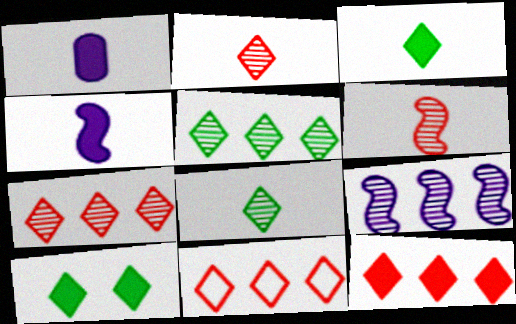[[7, 11, 12]]